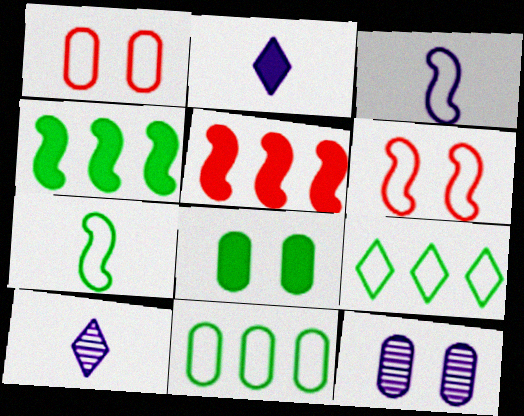[[1, 3, 9], 
[1, 4, 10], 
[1, 8, 12], 
[2, 5, 8]]